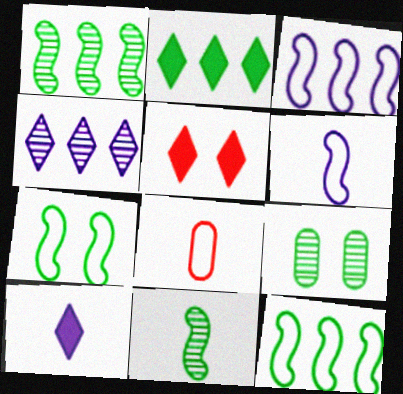[[2, 5, 10], 
[8, 10, 11]]